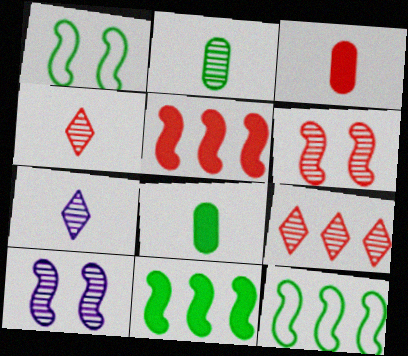[[2, 9, 10]]